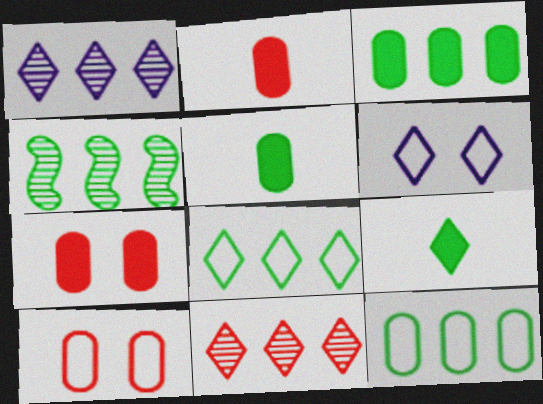[[2, 4, 6], 
[3, 4, 8], 
[6, 9, 11]]